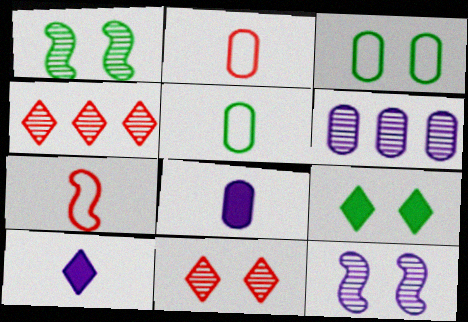[[1, 3, 9], 
[6, 7, 9]]